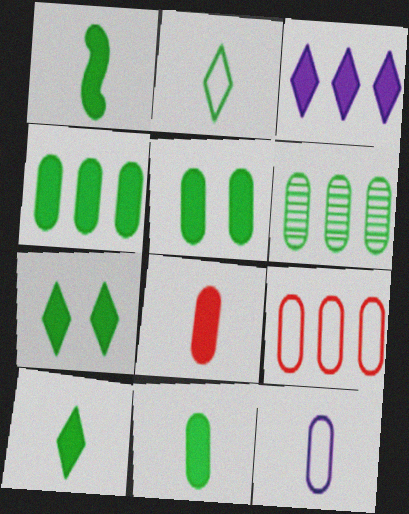[[1, 4, 7], 
[1, 10, 11], 
[4, 5, 11]]